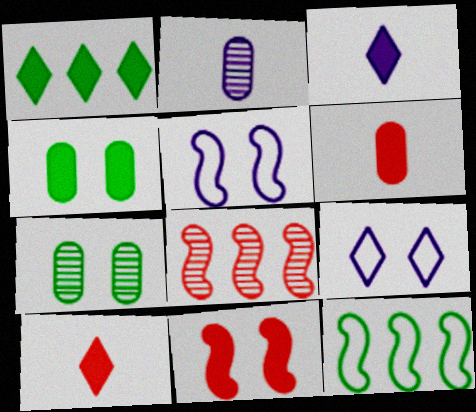[[7, 9, 11]]